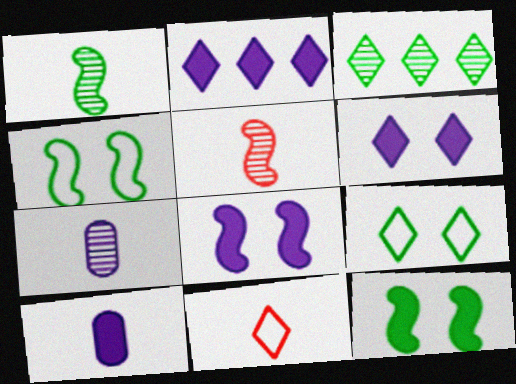[[1, 10, 11], 
[2, 8, 10], 
[3, 6, 11]]